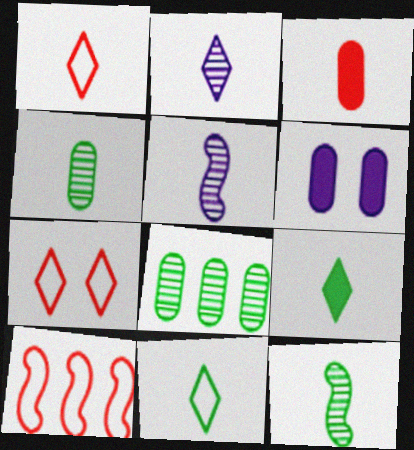[[1, 2, 9], 
[3, 5, 11]]